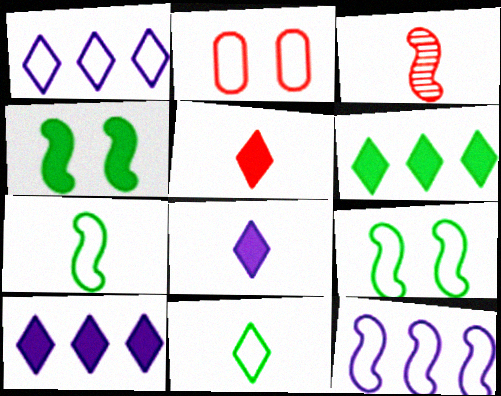[[1, 2, 7], 
[2, 11, 12], 
[3, 4, 12]]